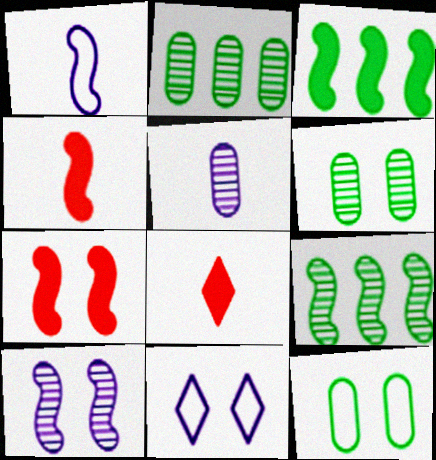[[1, 7, 9], 
[2, 4, 11], 
[6, 7, 11]]